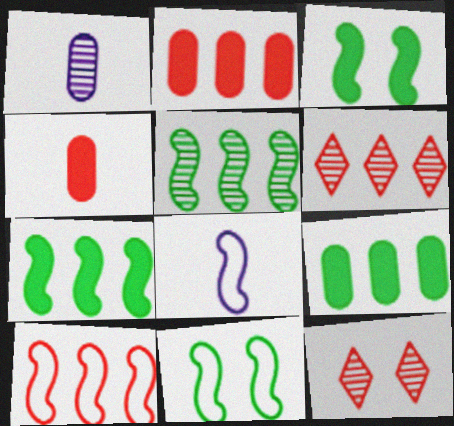[[1, 5, 12], 
[2, 6, 10], 
[4, 10, 12], 
[8, 9, 12], 
[8, 10, 11]]